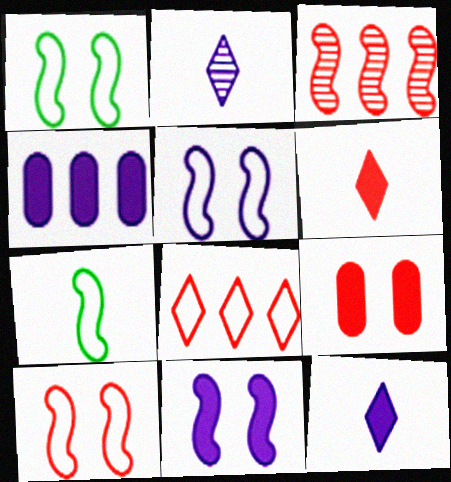[[1, 5, 10], 
[2, 4, 5], 
[3, 7, 11], 
[4, 11, 12]]